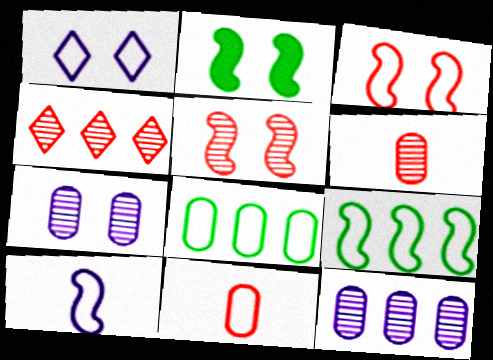[[1, 9, 11], 
[3, 9, 10], 
[4, 5, 6]]